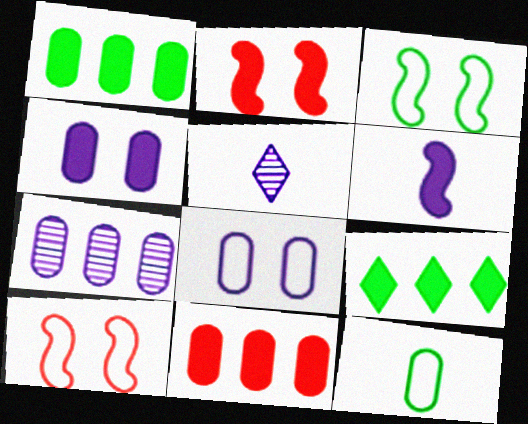[[1, 5, 10], 
[3, 5, 11]]